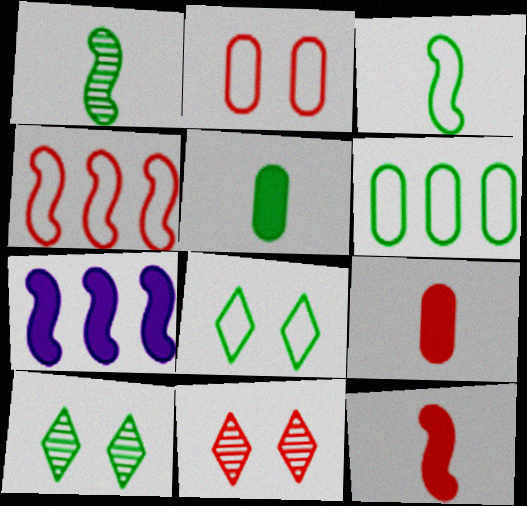[[3, 6, 8], 
[4, 9, 11]]